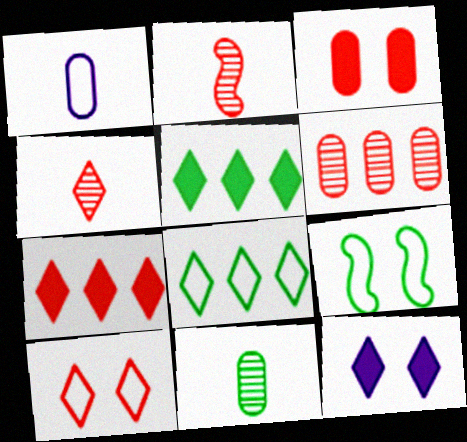[[4, 7, 10], 
[4, 8, 12], 
[5, 9, 11]]